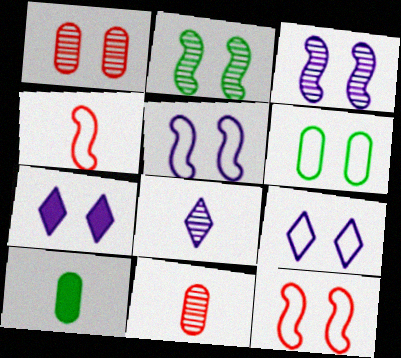[[4, 8, 10], 
[6, 9, 12]]